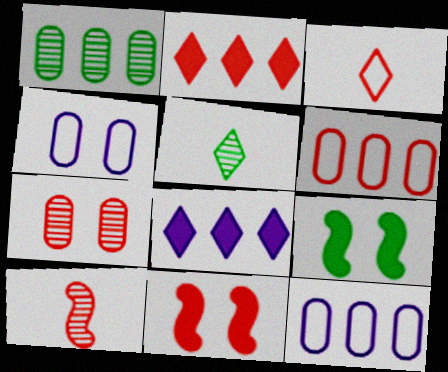[[5, 11, 12]]